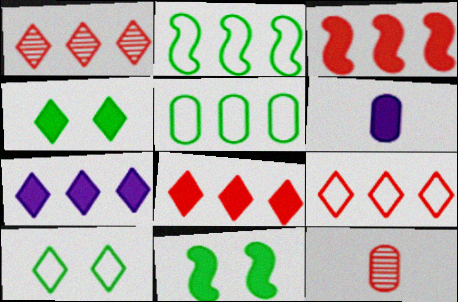[[1, 8, 9], 
[3, 4, 6], 
[6, 8, 11]]